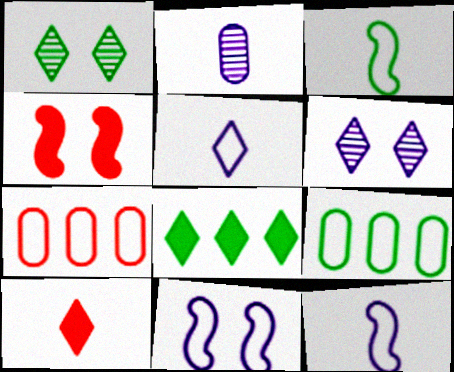[[2, 3, 10]]